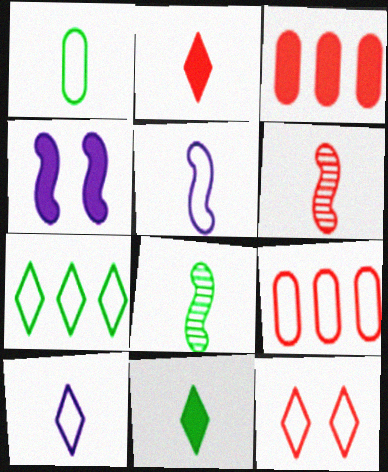[[1, 8, 11], 
[3, 4, 11], 
[3, 6, 12], 
[7, 10, 12]]